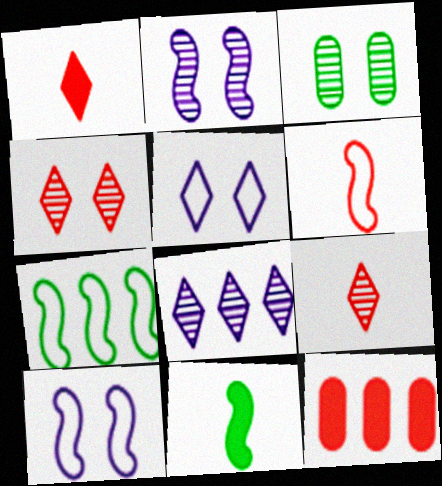[[2, 3, 4], 
[4, 6, 12], 
[6, 7, 10], 
[7, 8, 12]]